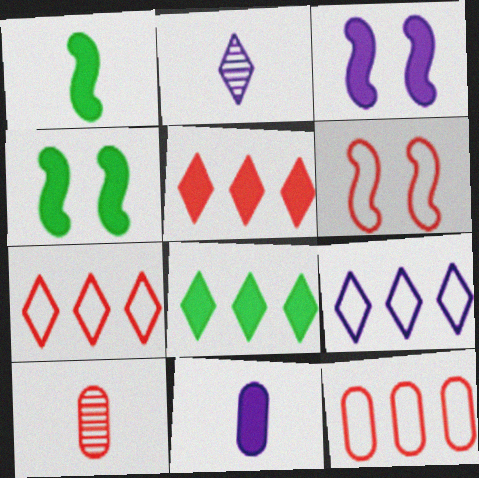[[2, 4, 12], 
[4, 5, 11], 
[4, 9, 10], 
[5, 6, 10]]